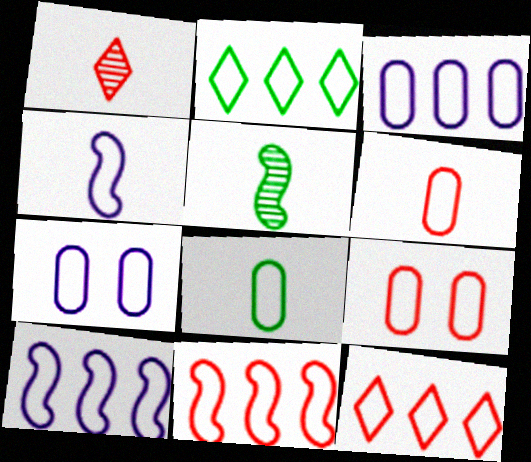[[2, 3, 11], 
[2, 4, 9], 
[3, 8, 9]]